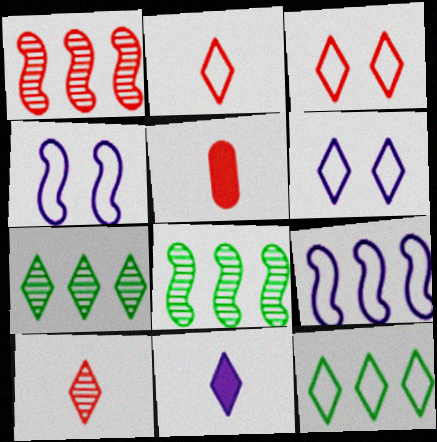[[1, 3, 5], 
[2, 6, 12], 
[3, 7, 11], 
[4, 5, 7], 
[5, 6, 8]]